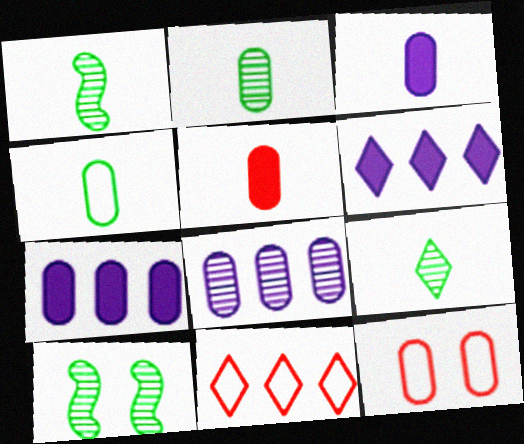[[1, 2, 9], 
[1, 6, 12], 
[2, 7, 12], 
[3, 10, 11]]